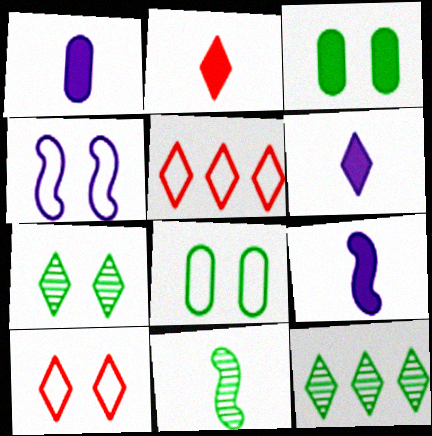[[1, 6, 9], 
[4, 8, 10], 
[5, 6, 7], 
[6, 10, 12]]